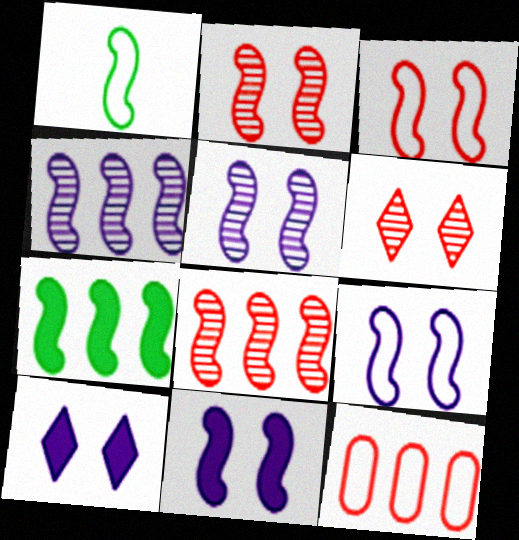[[1, 8, 11], 
[5, 9, 11]]